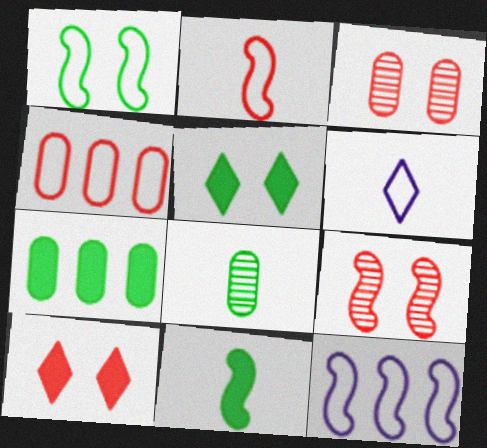[[1, 2, 12], 
[1, 4, 6], 
[5, 7, 11], 
[6, 7, 9], 
[8, 10, 12], 
[9, 11, 12]]